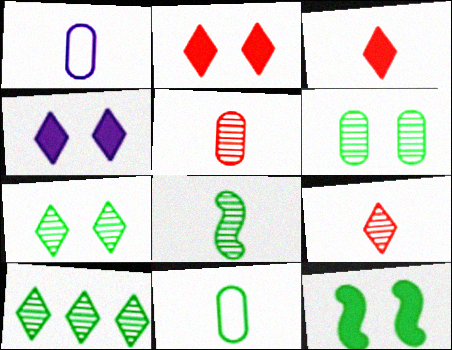[[1, 3, 8], 
[6, 8, 10], 
[10, 11, 12]]